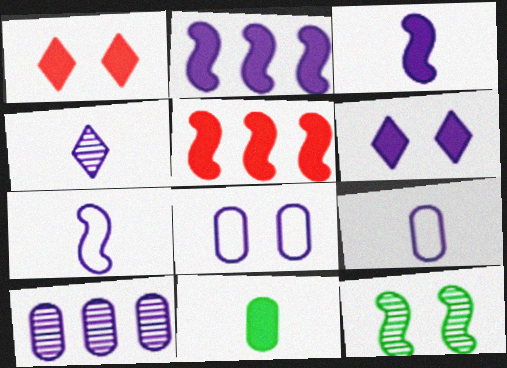[[1, 2, 11], 
[1, 8, 12], 
[2, 4, 8], 
[3, 4, 9], 
[5, 6, 11], 
[5, 7, 12], 
[6, 7, 10]]